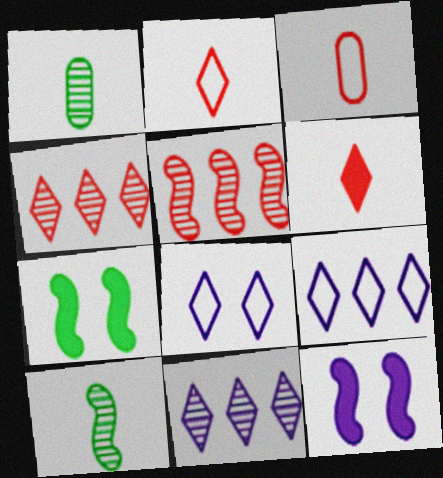[[3, 7, 11]]